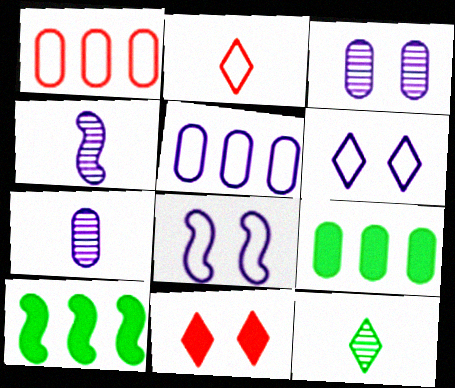[[2, 3, 10]]